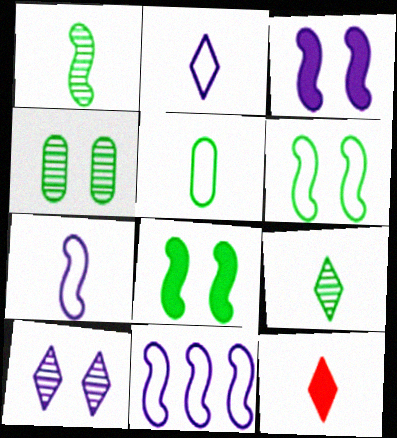[[2, 9, 12], 
[4, 11, 12]]